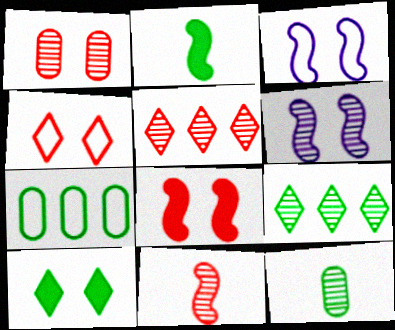[[1, 3, 10], 
[1, 4, 8], 
[1, 5, 11], 
[5, 6, 12]]